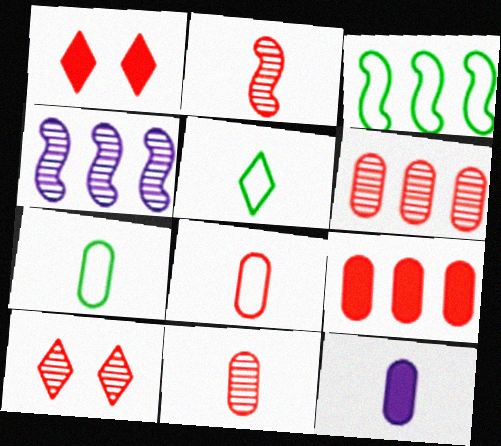[[1, 4, 7], 
[2, 5, 12], 
[2, 6, 10], 
[3, 10, 12], 
[7, 11, 12]]